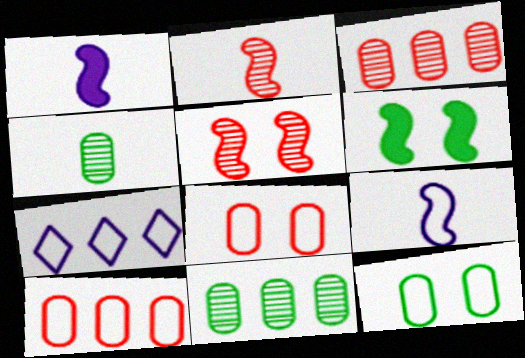[]